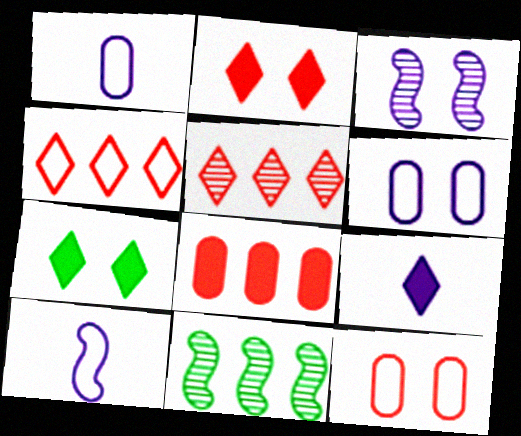[[1, 2, 11], 
[3, 7, 12], 
[9, 11, 12]]